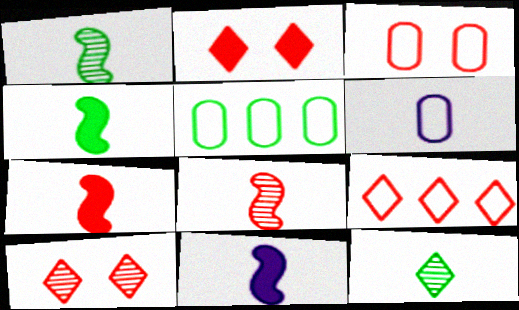[[3, 5, 6], 
[4, 7, 11], 
[5, 10, 11], 
[6, 7, 12]]